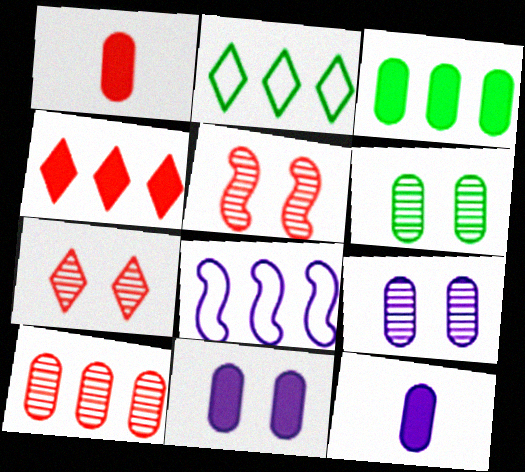[[1, 3, 11], 
[2, 5, 12]]